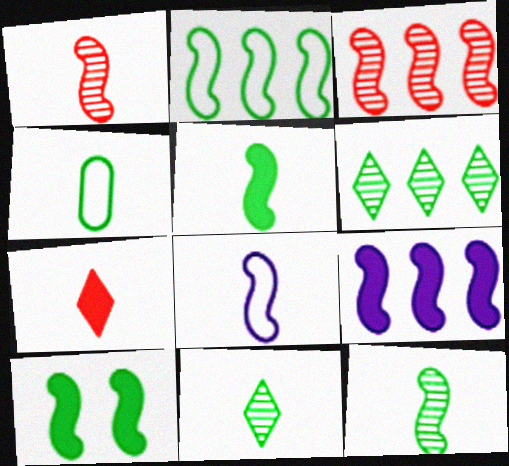[[1, 5, 8], 
[2, 3, 9], 
[2, 10, 12], 
[3, 8, 10], 
[4, 5, 11], 
[4, 6, 10]]